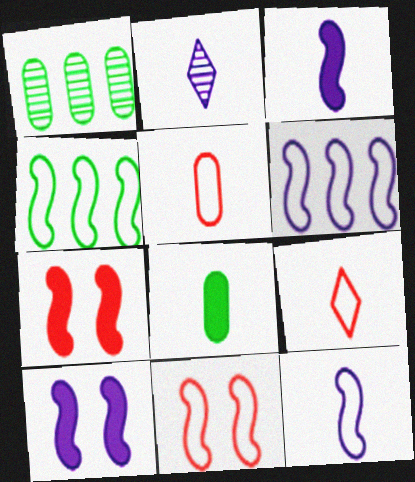[[1, 9, 10], 
[4, 11, 12]]